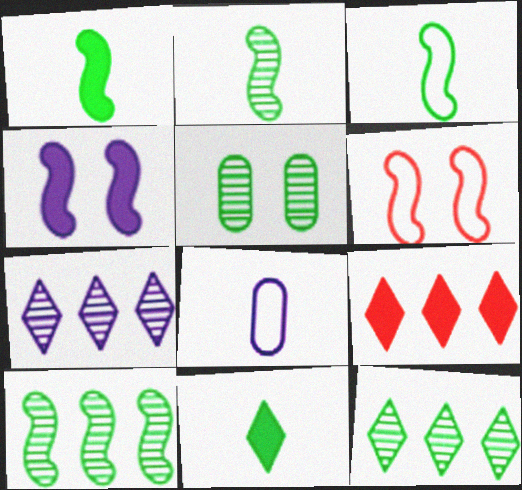[[1, 2, 3], 
[2, 5, 12], 
[4, 7, 8]]